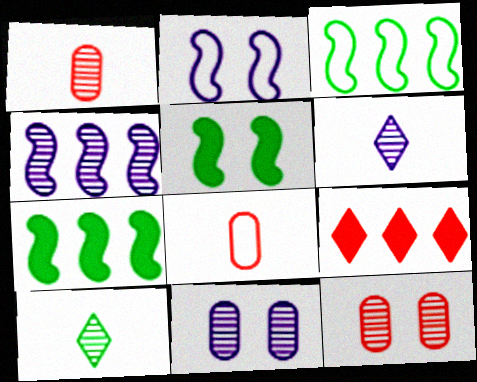[[4, 6, 11], 
[4, 10, 12]]